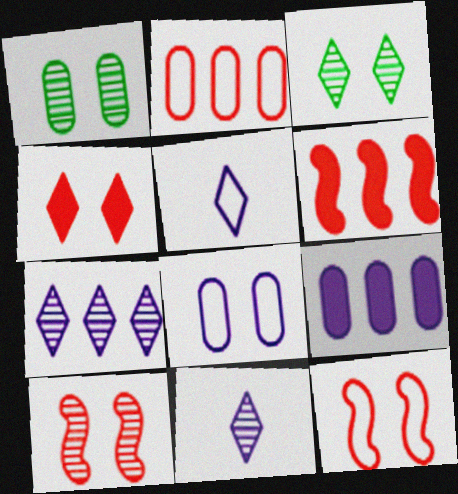[[1, 5, 6]]